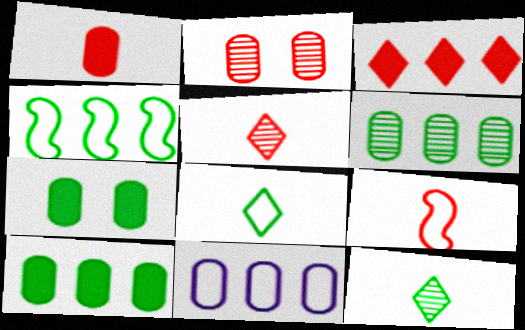[[1, 5, 9], 
[2, 3, 9], 
[4, 7, 12]]